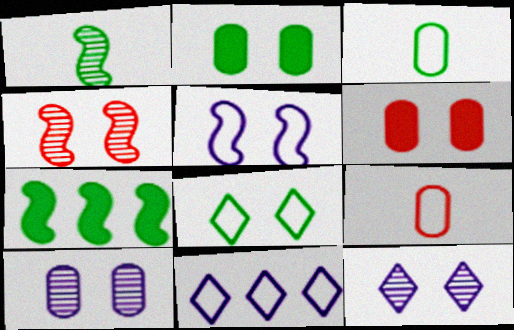[[1, 6, 11], 
[7, 9, 12]]